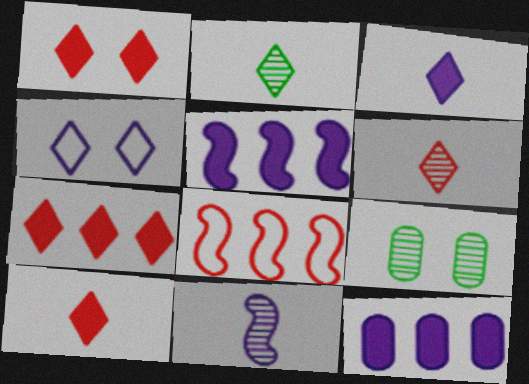[[1, 7, 10], 
[2, 4, 7], 
[3, 8, 9], 
[4, 11, 12]]